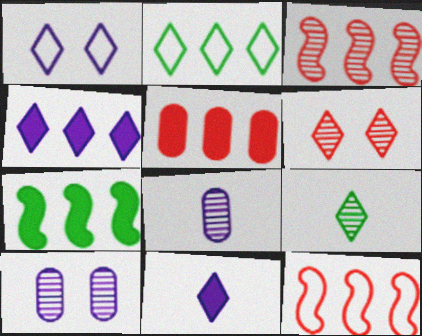[[2, 6, 11], 
[3, 9, 10], 
[4, 5, 7]]